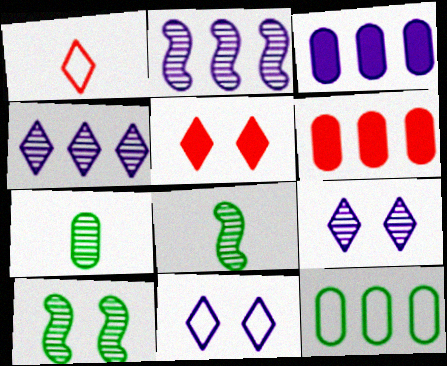[[1, 3, 10], 
[6, 8, 11]]